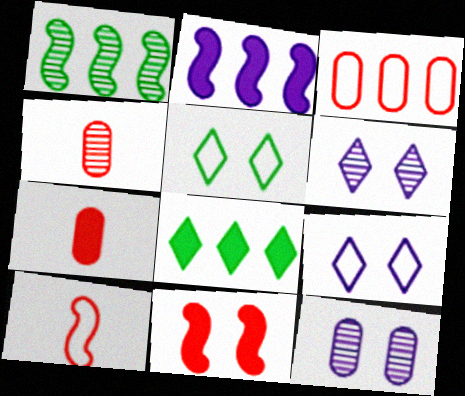[[1, 4, 6], 
[1, 7, 9], 
[2, 4, 5], 
[5, 11, 12], 
[8, 10, 12]]